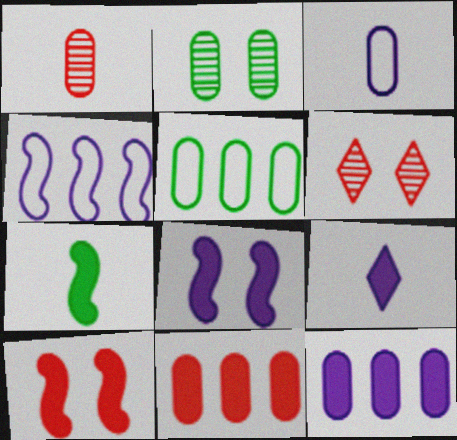[[2, 3, 11], 
[8, 9, 12]]